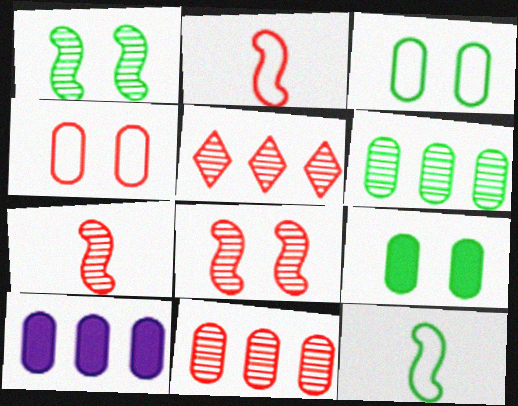[]